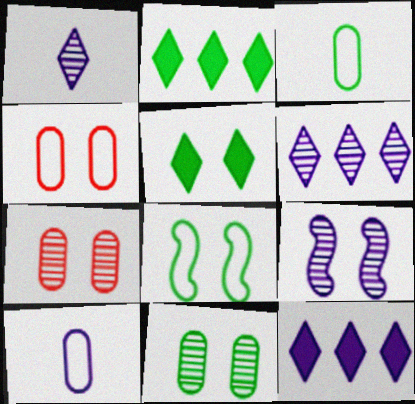[[4, 5, 9], 
[5, 8, 11], 
[9, 10, 12]]